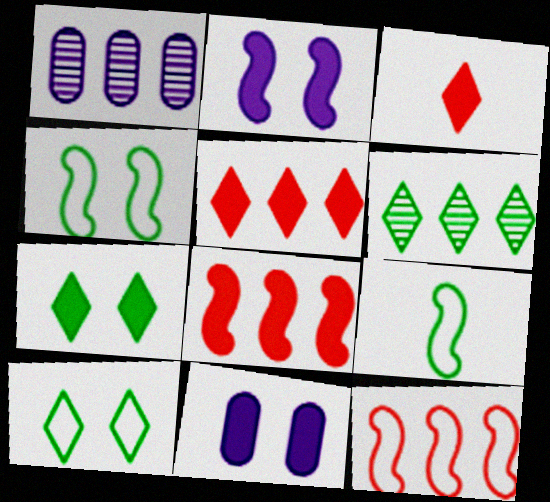[[1, 3, 4]]